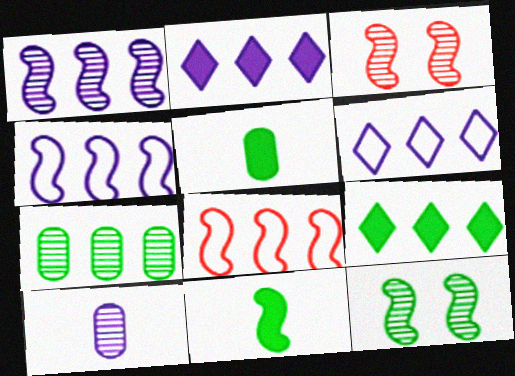[[2, 7, 8], 
[3, 4, 11], 
[3, 5, 6]]